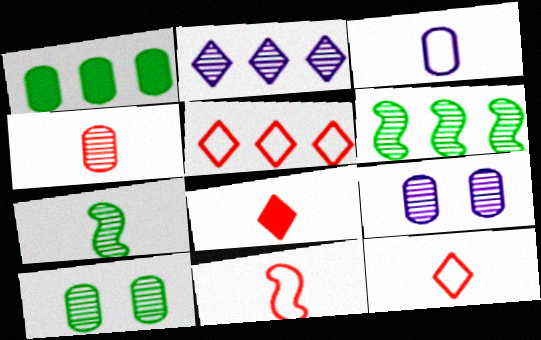[[3, 7, 8], 
[4, 8, 11]]